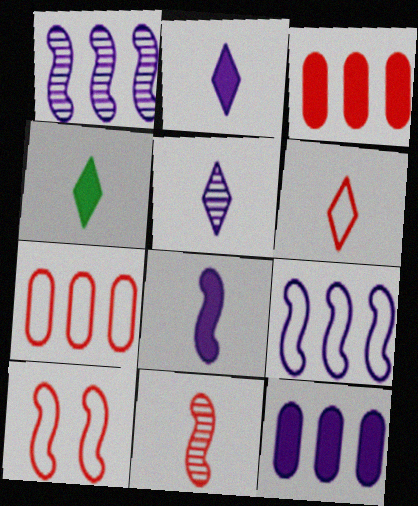[[4, 5, 6], 
[6, 7, 10]]